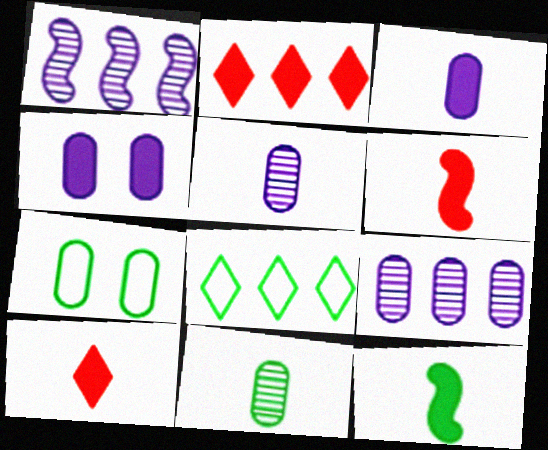[[1, 7, 10], 
[2, 4, 12], 
[3, 10, 12]]